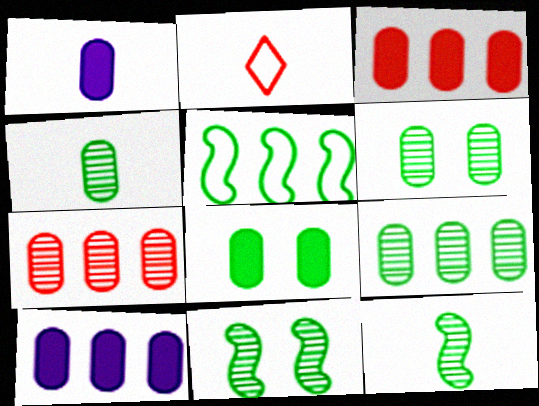[[1, 2, 12], 
[1, 3, 8], 
[2, 10, 11], 
[4, 6, 9]]